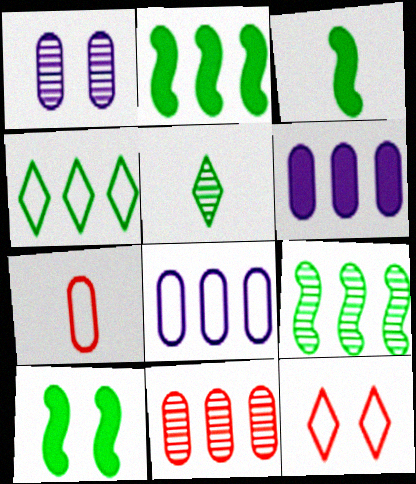[[1, 10, 12], 
[2, 3, 10]]